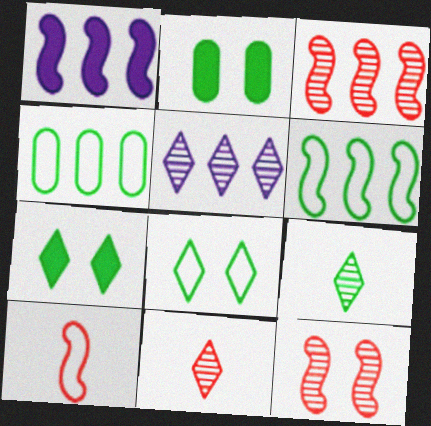[[1, 3, 6], 
[2, 5, 10], 
[2, 6, 9]]